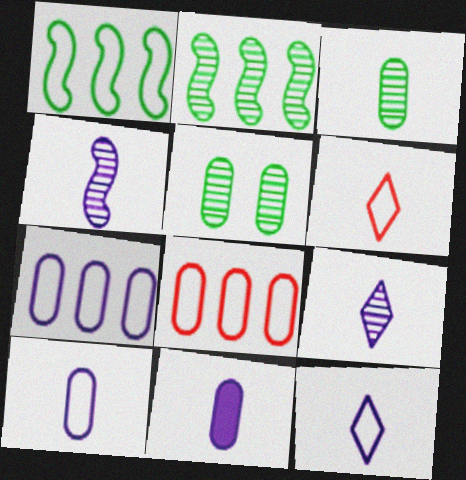[[4, 11, 12], 
[5, 8, 11]]